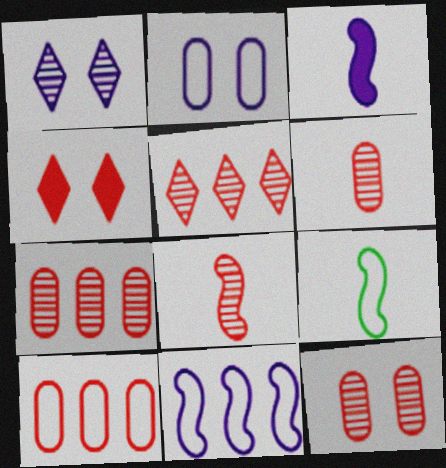[[3, 8, 9], 
[4, 8, 10], 
[5, 8, 12], 
[6, 7, 12]]